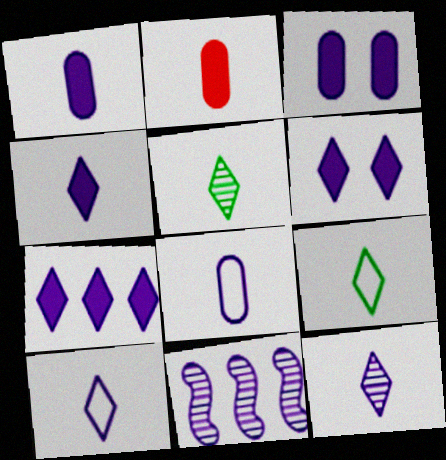[[3, 10, 11], 
[4, 6, 7], 
[4, 10, 12], 
[6, 8, 11]]